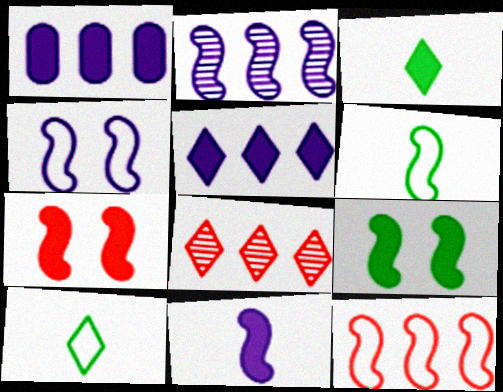[[1, 3, 7], 
[2, 4, 11], 
[2, 6, 7], 
[4, 6, 12]]